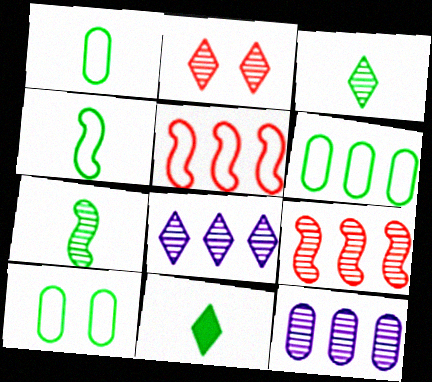[[1, 6, 10], 
[1, 7, 11], 
[2, 3, 8], 
[2, 7, 12]]